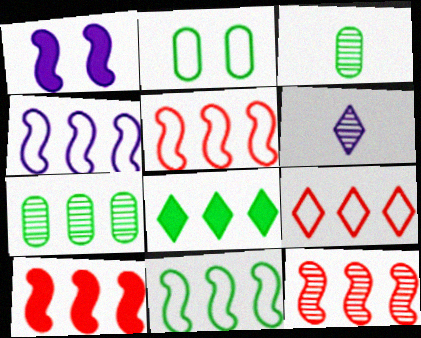[[1, 3, 9], 
[2, 6, 10], 
[4, 5, 11], 
[5, 10, 12], 
[7, 8, 11]]